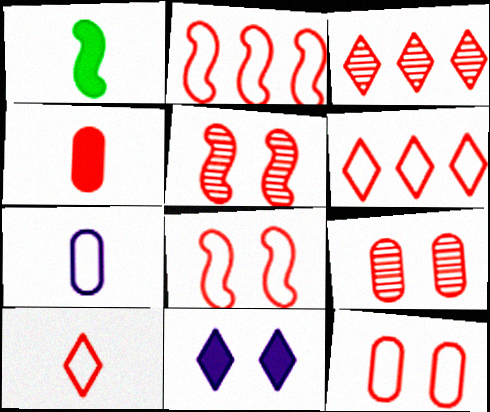[[2, 10, 12], 
[3, 4, 8], 
[4, 5, 6]]